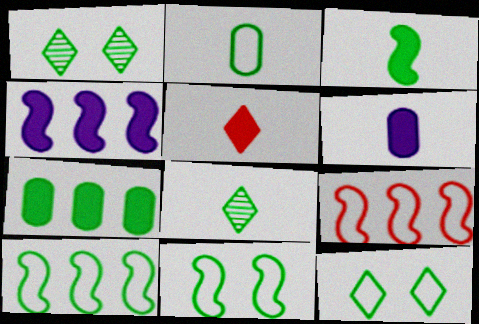[[1, 6, 9], 
[2, 3, 8], 
[2, 10, 12], 
[3, 5, 6], 
[7, 8, 11]]